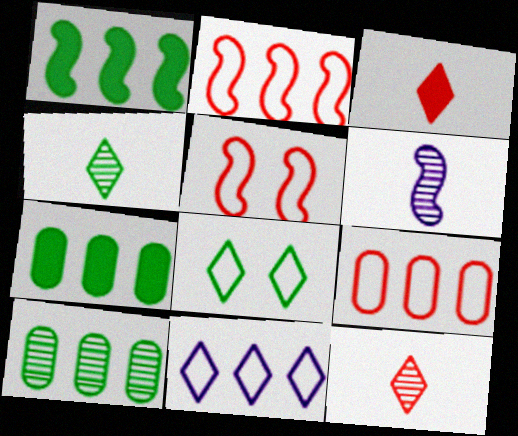[[1, 5, 6]]